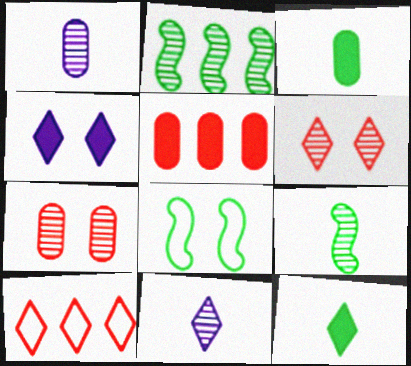[[1, 2, 6], 
[2, 7, 11], 
[4, 7, 8], 
[5, 8, 11]]